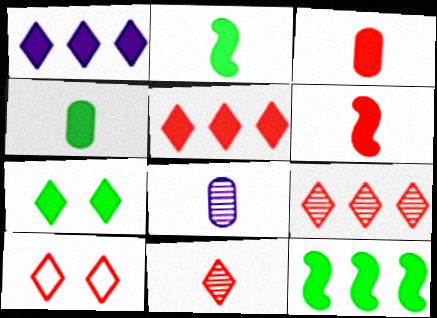[[4, 7, 12], 
[5, 10, 11], 
[8, 10, 12]]